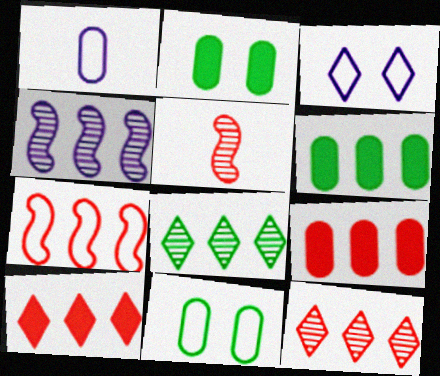[[3, 5, 6], 
[7, 9, 12]]